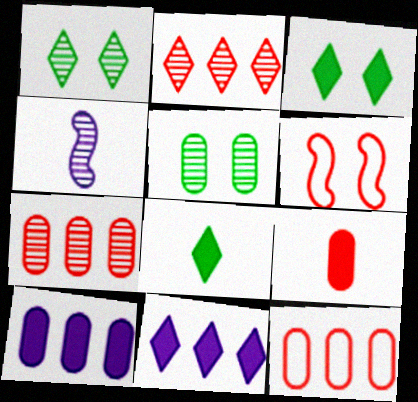[[1, 4, 7], 
[2, 4, 5], 
[2, 6, 9], 
[3, 4, 12]]